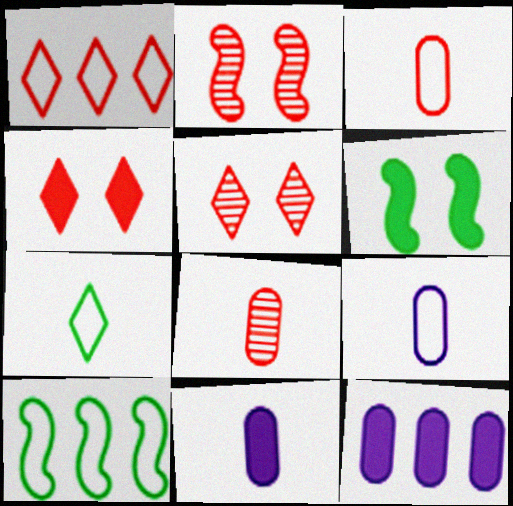[[2, 7, 12], 
[5, 10, 11]]